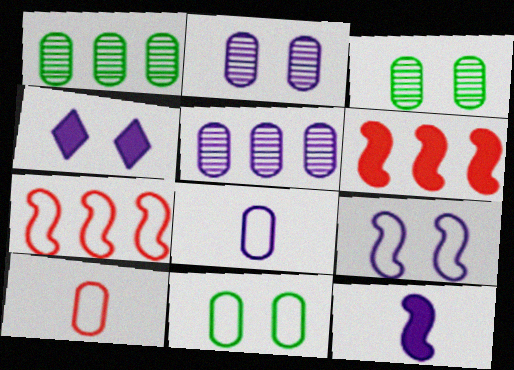[[2, 4, 9]]